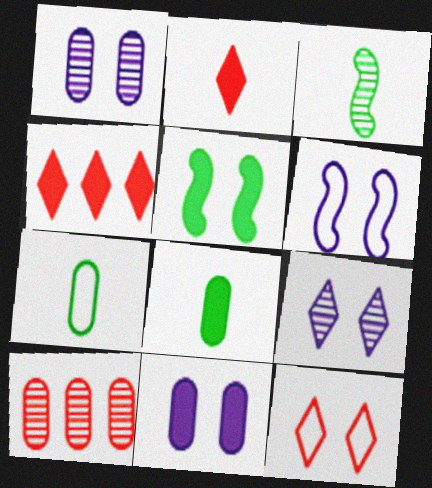[[1, 5, 12], 
[3, 9, 10], 
[6, 9, 11], 
[7, 10, 11]]